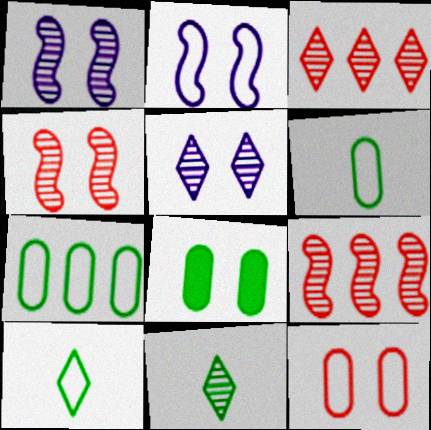[[3, 5, 11]]